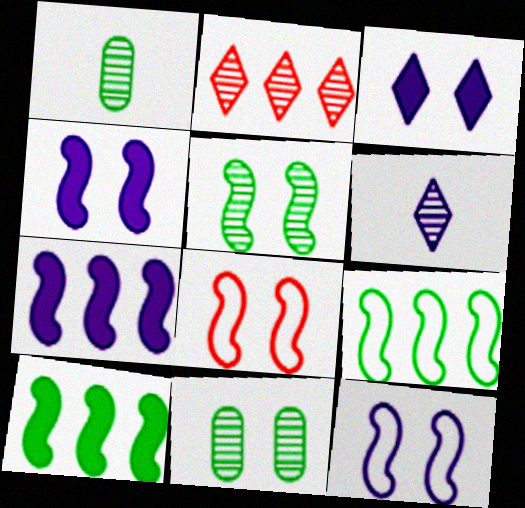[[3, 8, 11], 
[4, 5, 8]]